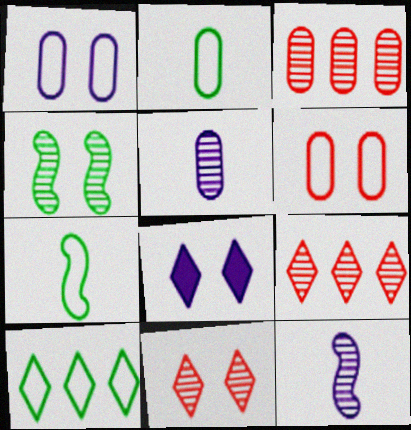[[3, 7, 8], 
[4, 5, 9], 
[4, 6, 8]]